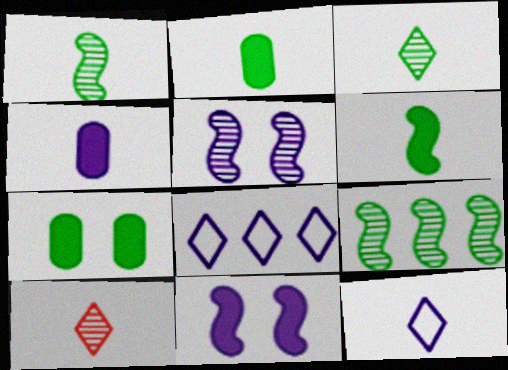[[4, 5, 8]]